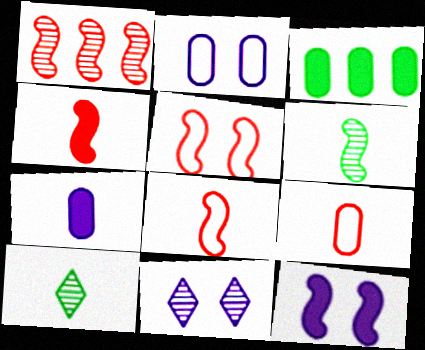[[1, 4, 5], 
[2, 11, 12], 
[3, 8, 11], 
[7, 8, 10]]